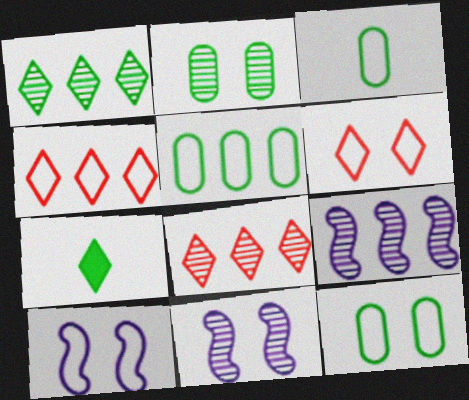[[3, 4, 10], 
[3, 5, 12], 
[6, 10, 12]]